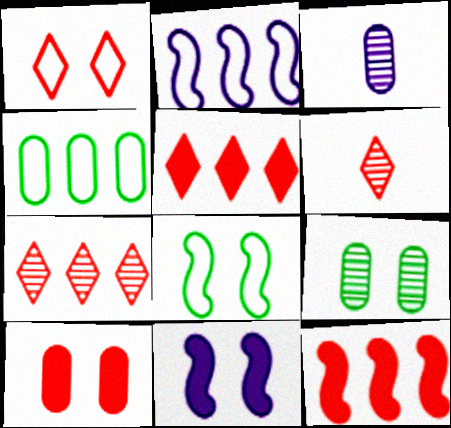[[1, 5, 6], 
[1, 9, 11], 
[3, 4, 10], 
[3, 5, 8], 
[4, 6, 11]]